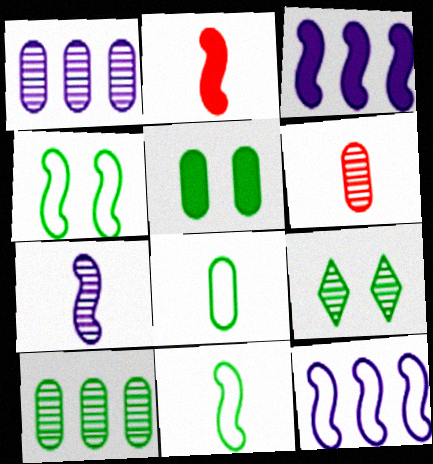[[2, 7, 11], 
[4, 5, 9], 
[5, 8, 10]]